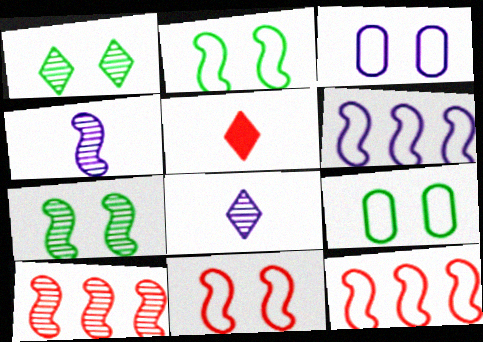[[4, 7, 10]]